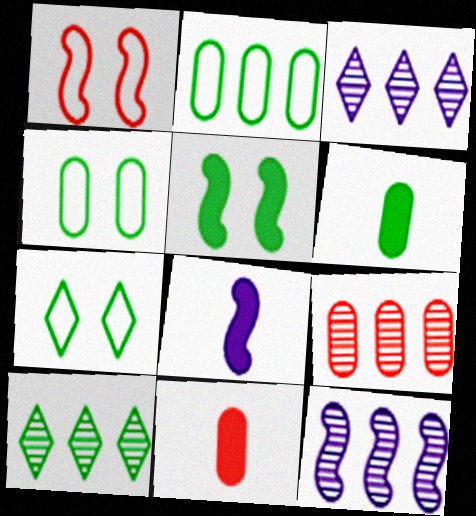[[1, 3, 6], 
[7, 8, 9], 
[7, 11, 12], 
[9, 10, 12]]